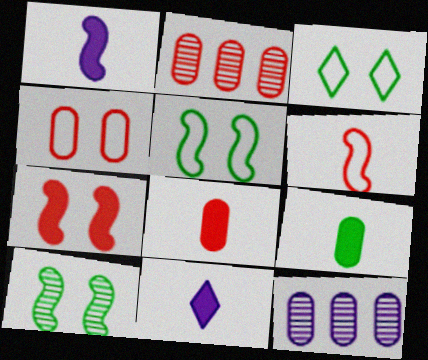[[1, 2, 3], 
[2, 4, 8], 
[2, 5, 11], 
[4, 9, 12]]